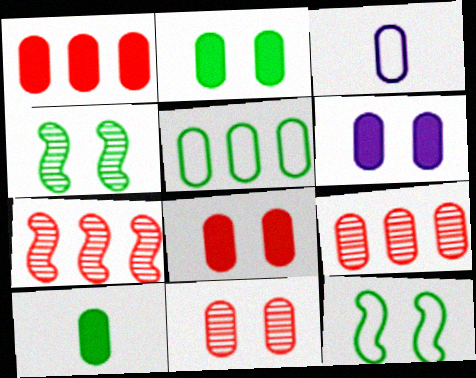[[1, 6, 10], 
[2, 3, 9], 
[2, 6, 8]]